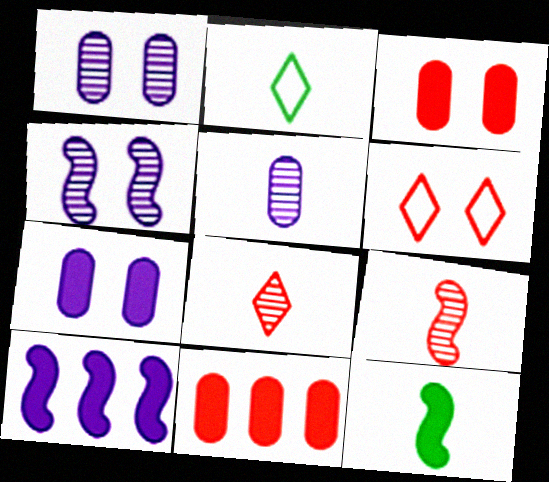[[2, 4, 11], 
[6, 9, 11]]